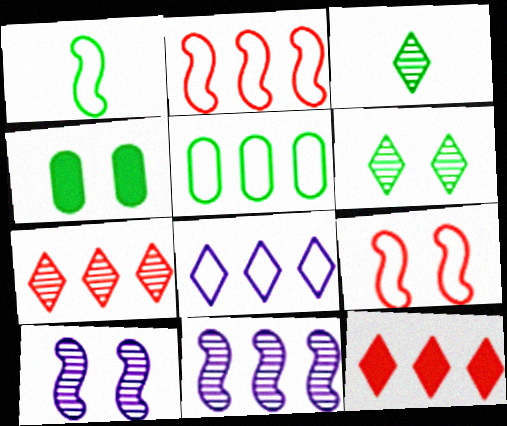[[2, 5, 8], 
[5, 11, 12]]